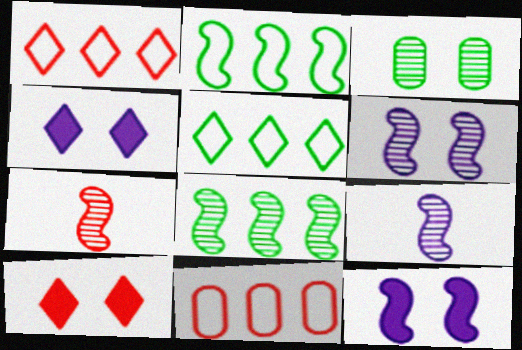[[2, 7, 12], 
[6, 7, 8], 
[7, 10, 11]]